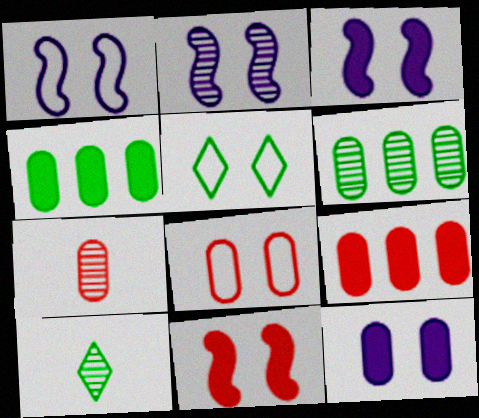[[1, 2, 3], 
[1, 5, 8], 
[1, 9, 10], 
[7, 8, 9]]